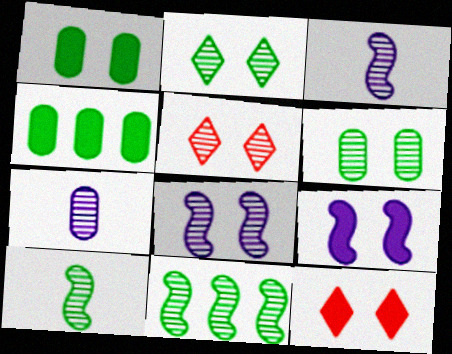[[1, 9, 12], 
[5, 6, 8], 
[5, 7, 11]]